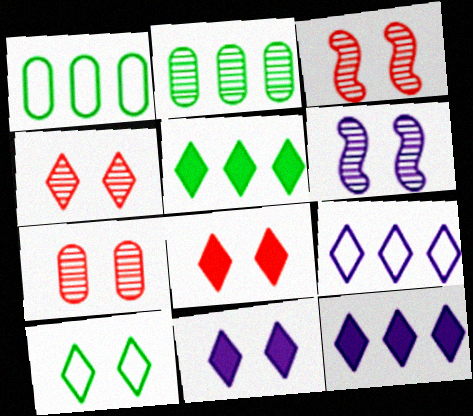[[3, 4, 7], 
[4, 10, 11]]